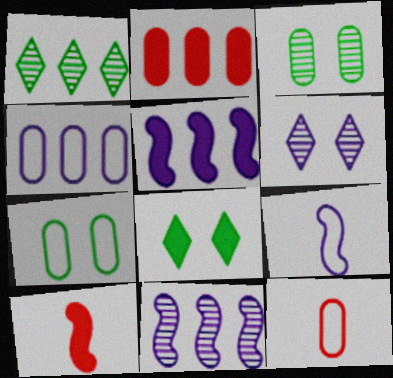[[4, 7, 12], 
[8, 11, 12]]